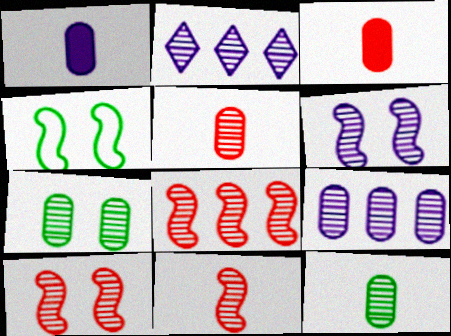[[2, 3, 4], 
[2, 7, 11], 
[2, 10, 12], 
[5, 7, 9], 
[8, 10, 11]]